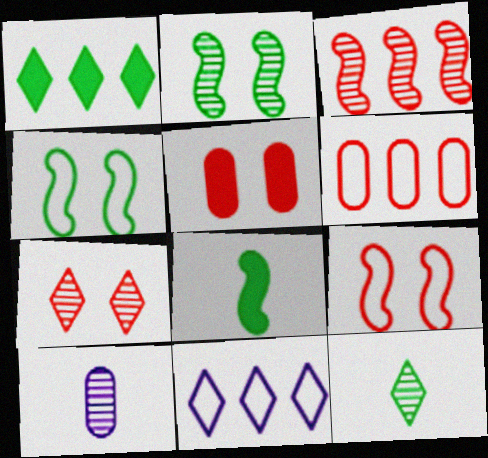[[1, 9, 10], 
[5, 7, 9]]